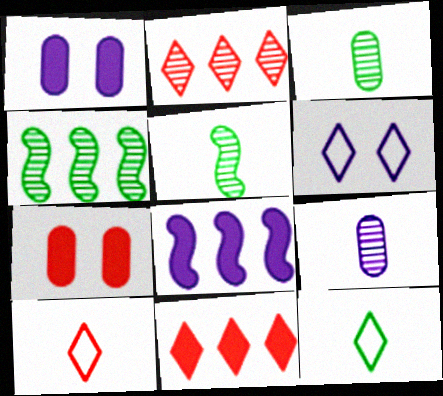[[1, 4, 10], 
[6, 8, 9]]